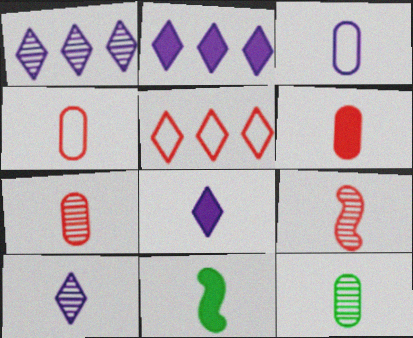[[3, 6, 12], 
[4, 6, 7], 
[4, 10, 11], 
[6, 8, 11], 
[9, 10, 12]]